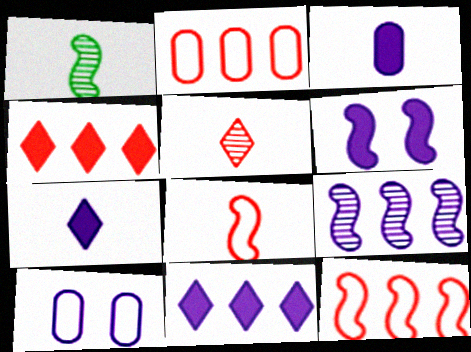[[1, 4, 10], 
[1, 6, 12], 
[3, 6, 11], 
[7, 9, 10]]